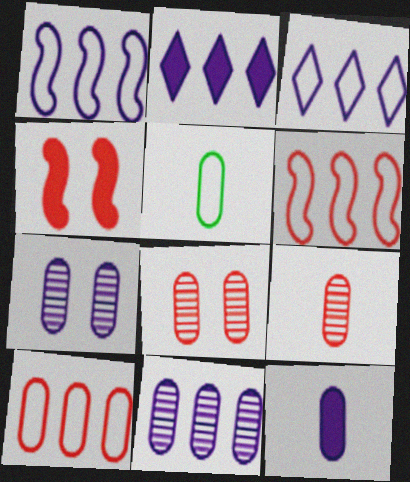[[1, 2, 11], 
[5, 9, 12]]